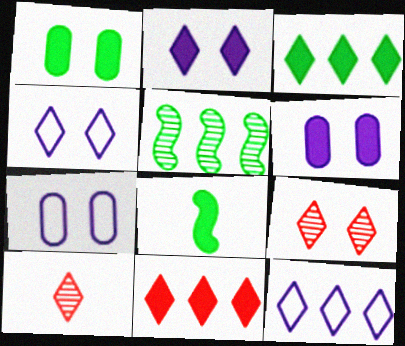[[1, 3, 8], 
[3, 4, 10], 
[6, 8, 11]]